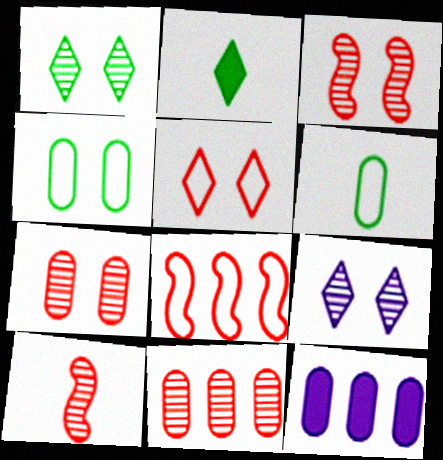[[6, 7, 12]]